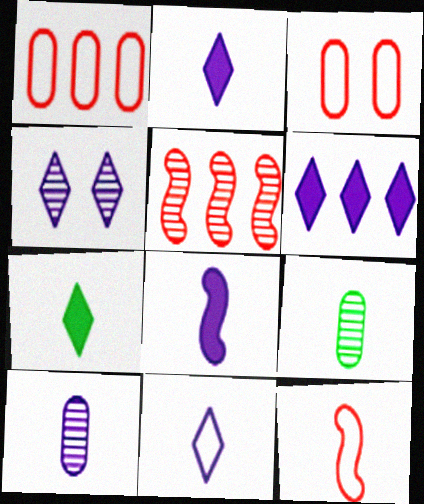[[2, 9, 12], 
[4, 5, 9], 
[4, 6, 11], 
[7, 10, 12], 
[8, 10, 11]]